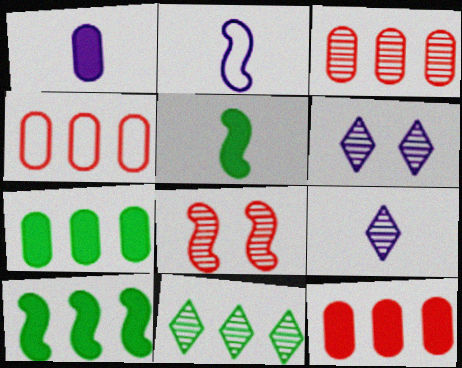[[1, 2, 9], 
[2, 8, 10], 
[3, 4, 12], 
[4, 5, 6]]